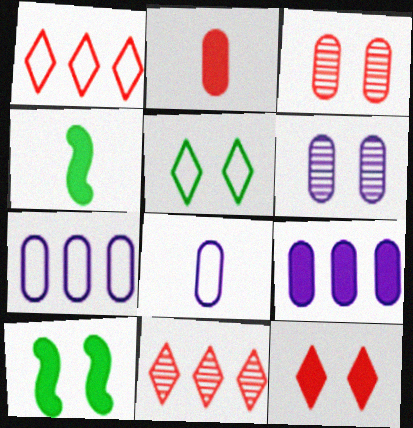[[1, 4, 6], 
[4, 9, 12], 
[6, 8, 9], 
[8, 10, 11]]